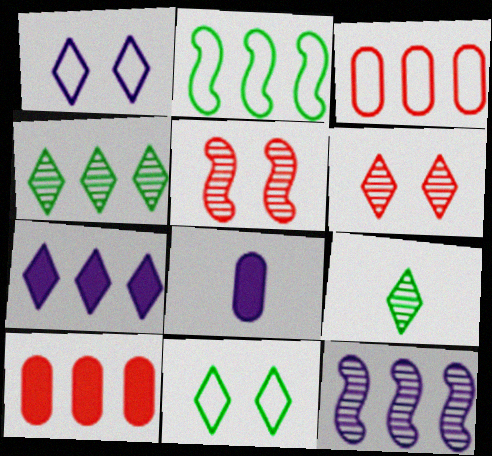[[1, 8, 12], 
[2, 6, 8]]